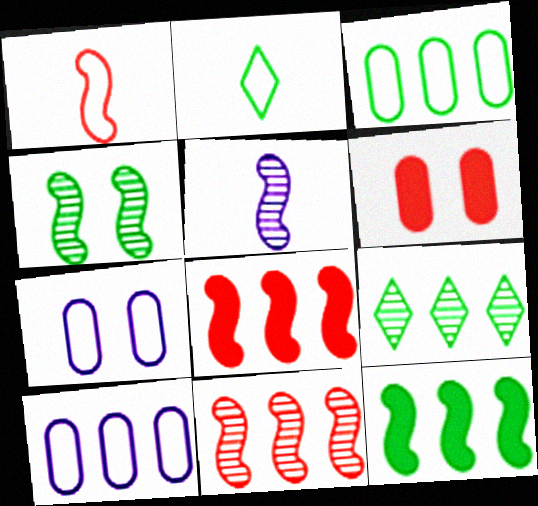[[3, 9, 12], 
[4, 5, 11], 
[8, 9, 10]]